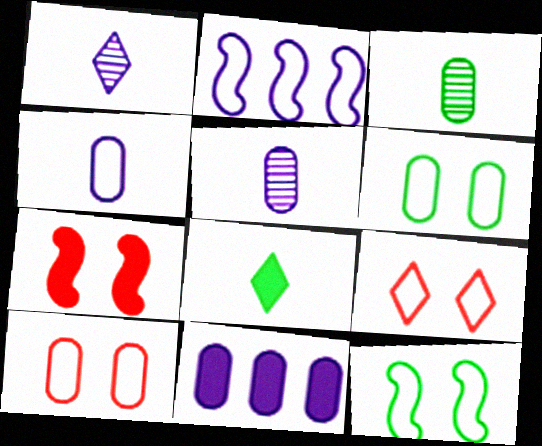[[3, 10, 11], 
[7, 8, 11]]